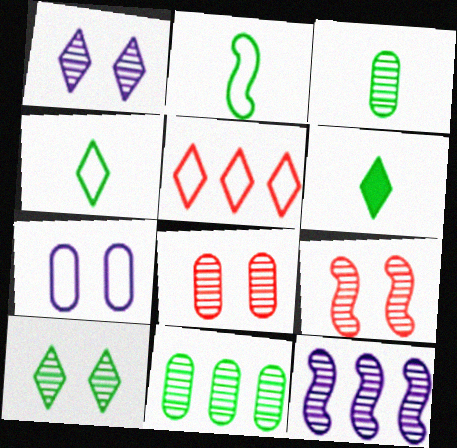[[1, 5, 6], 
[2, 3, 6], 
[2, 5, 7]]